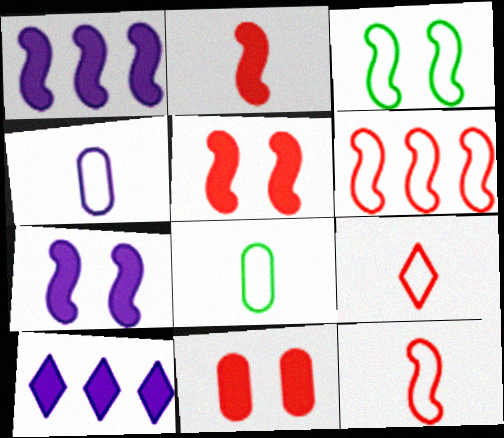[]